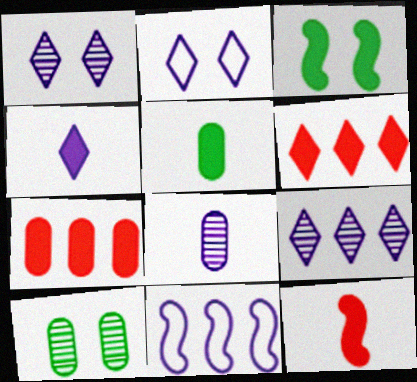[[2, 4, 9], 
[3, 4, 7], 
[4, 5, 12]]